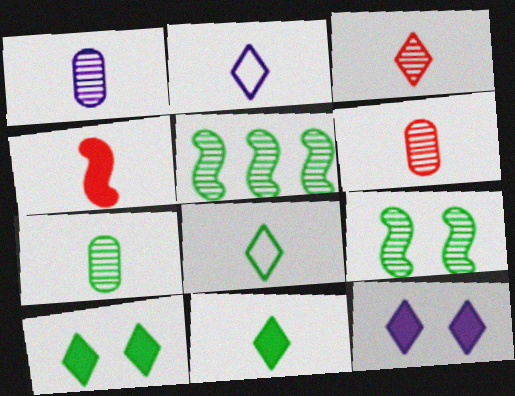[[1, 4, 8], 
[1, 6, 7], 
[2, 3, 11], 
[2, 4, 7]]